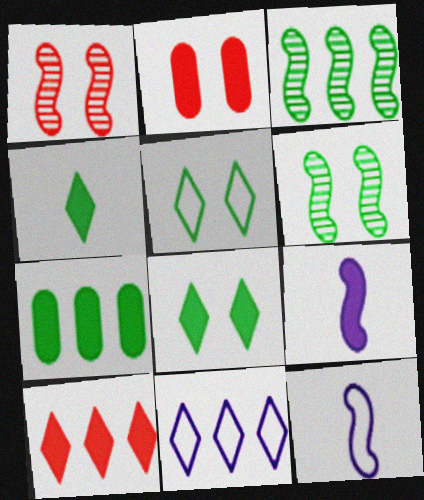[]